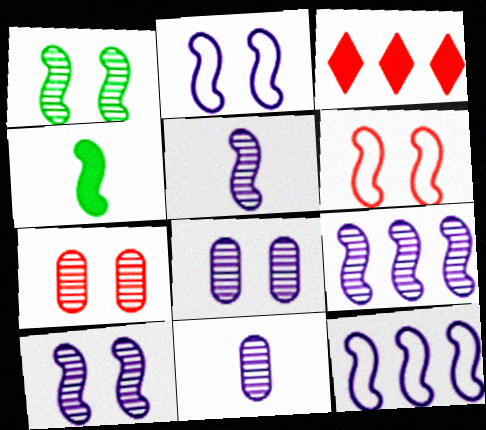[[4, 6, 9], 
[5, 9, 10]]